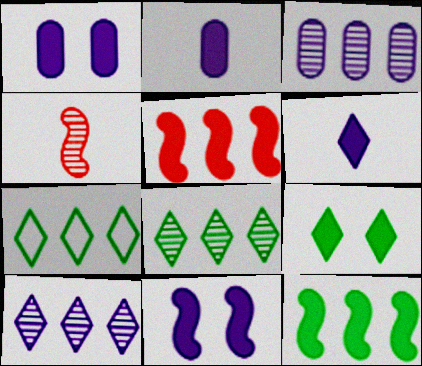[[1, 4, 7], 
[2, 5, 9], 
[3, 5, 7]]